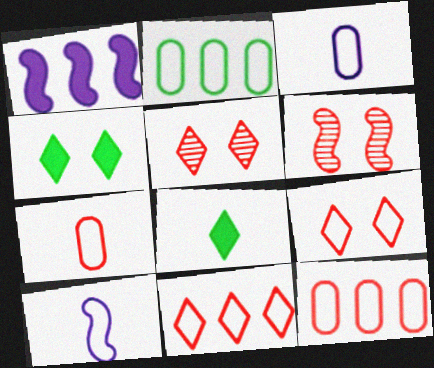[[2, 9, 10]]